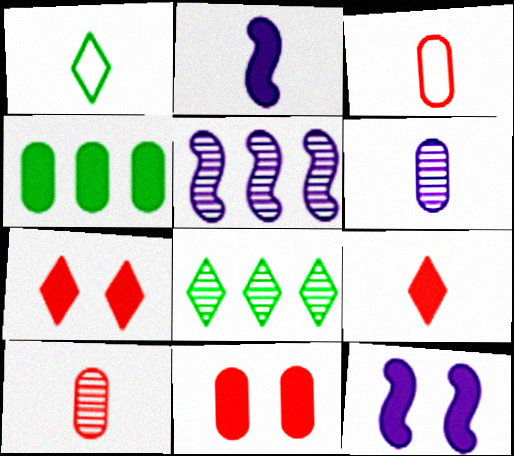[[1, 2, 10], 
[1, 5, 11], 
[2, 4, 7], 
[3, 8, 12], 
[4, 9, 12]]